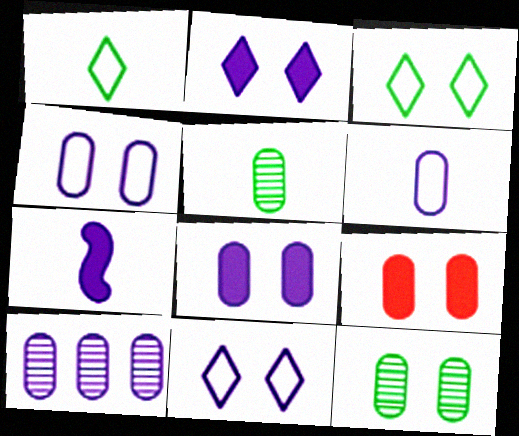[[4, 9, 12], 
[6, 8, 10], 
[7, 10, 11]]